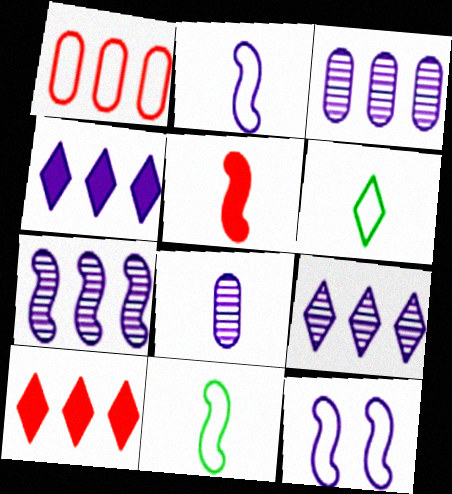[[1, 6, 12], 
[3, 7, 9], 
[4, 8, 12], 
[5, 6, 8]]